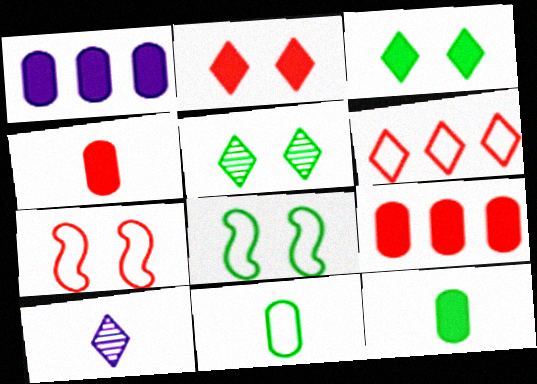[[3, 6, 10], 
[8, 9, 10]]